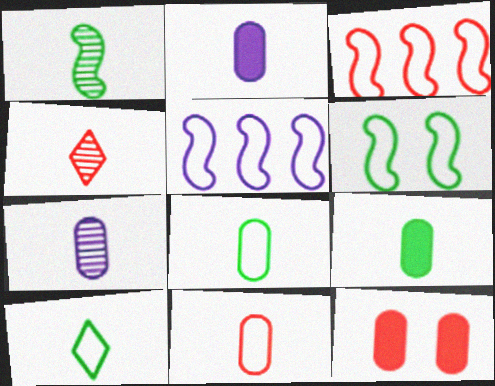[[1, 4, 7], 
[1, 9, 10], 
[3, 4, 12], 
[7, 9, 11]]